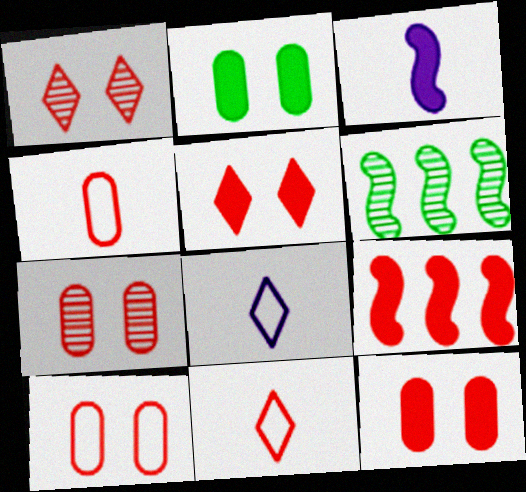[[1, 4, 9], 
[6, 8, 12], 
[7, 9, 11], 
[7, 10, 12]]